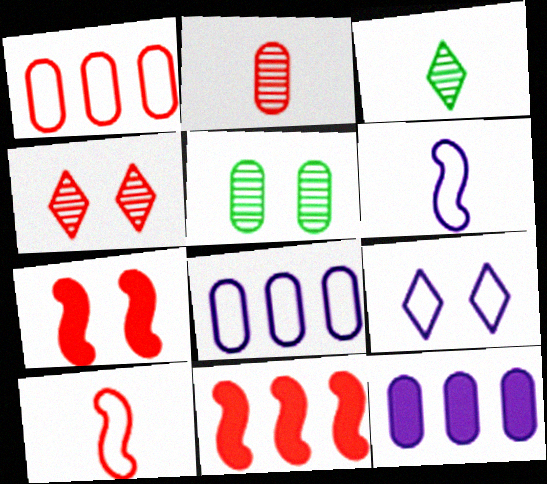[[3, 7, 8], 
[5, 7, 9], 
[6, 8, 9]]